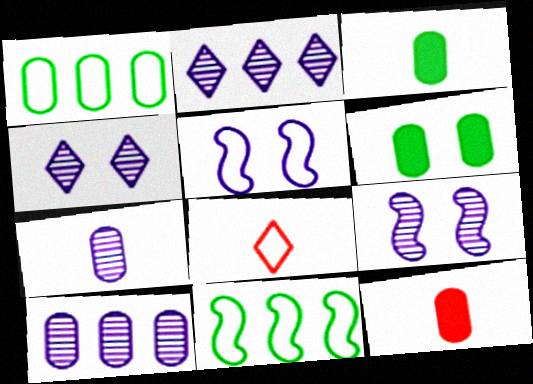[[1, 5, 8], 
[2, 7, 9], 
[4, 11, 12]]